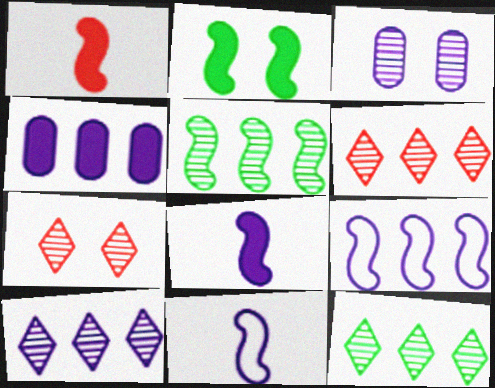[[4, 9, 10], 
[6, 10, 12]]